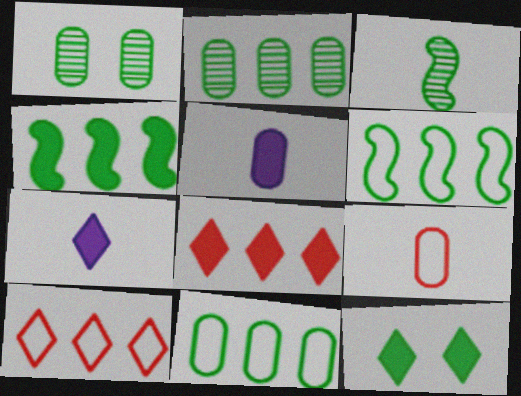[[3, 7, 9], 
[3, 11, 12], 
[7, 8, 12]]